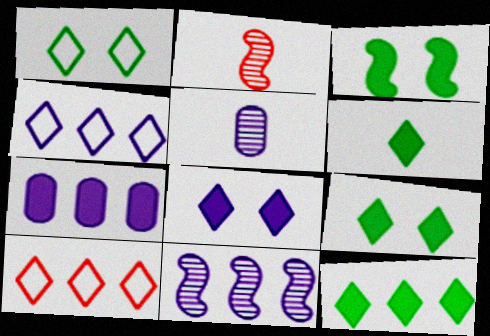[[1, 2, 7], 
[3, 5, 10], 
[4, 7, 11], 
[6, 9, 12]]